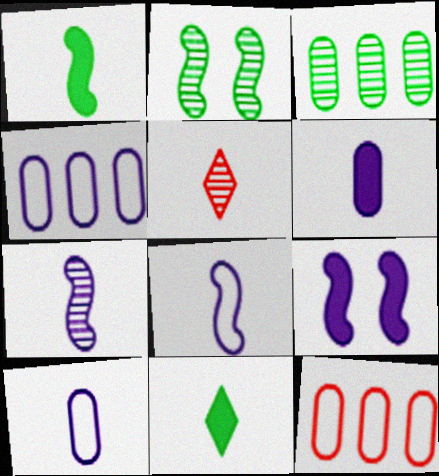[[1, 5, 10]]